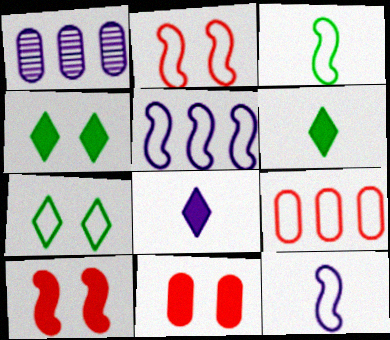[[1, 2, 6], 
[2, 3, 5], 
[7, 9, 12]]